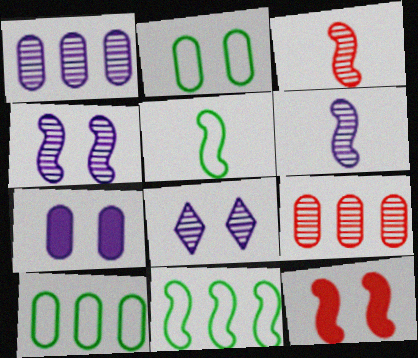[[1, 6, 8], 
[2, 8, 12], 
[6, 11, 12]]